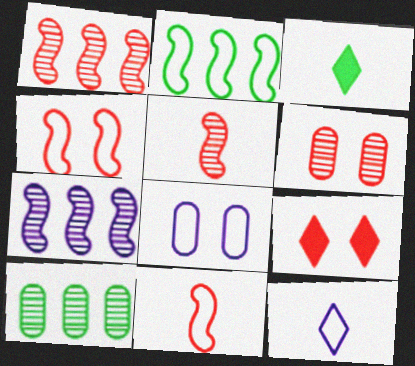[[1, 3, 8], 
[4, 6, 9]]